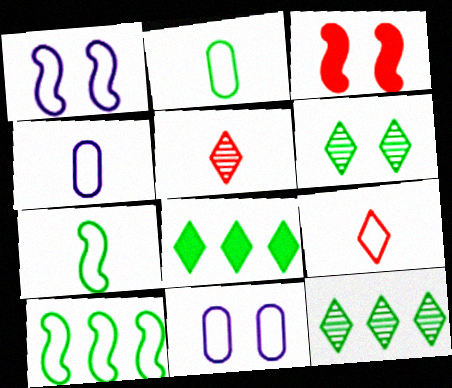[[3, 4, 12], 
[3, 6, 11], 
[4, 7, 9], 
[9, 10, 11]]